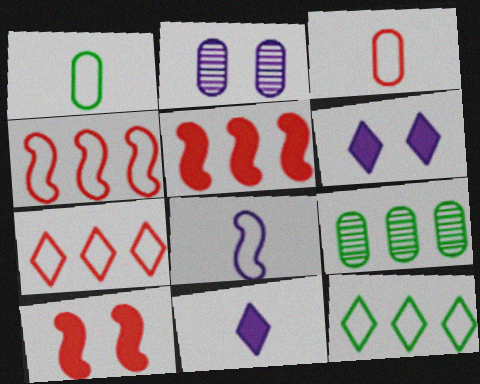[]